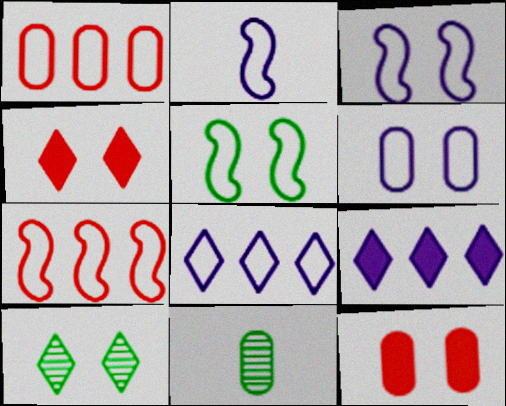[[2, 5, 7], 
[2, 6, 8], 
[3, 10, 12]]